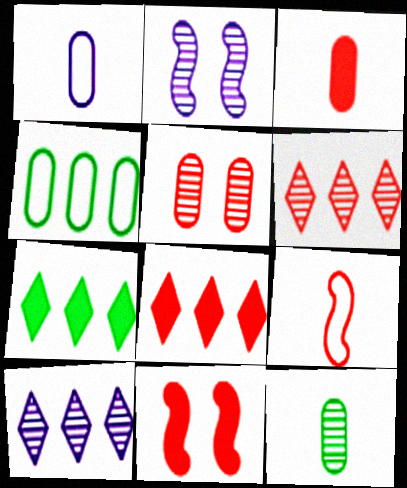[[1, 3, 12], 
[2, 6, 12], 
[3, 8, 11], 
[5, 8, 9]]